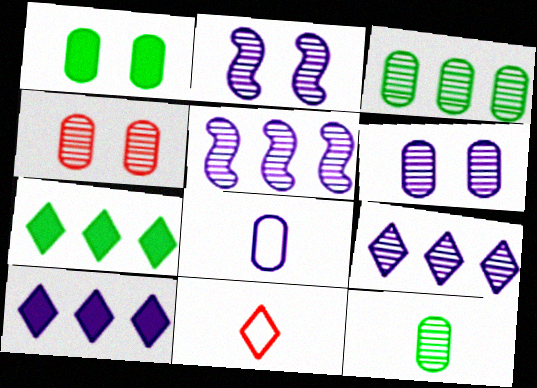[[1, 5, 11], 
[2, 8, 10]]